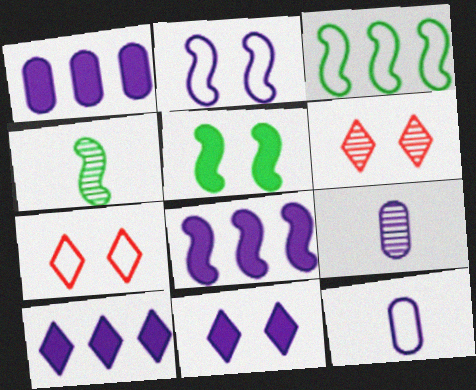[[1, 4, 7], 
[1, 8, 10], 
[2, 9, 10], 
[3, 4, 5], 
[3, 7, 12]]